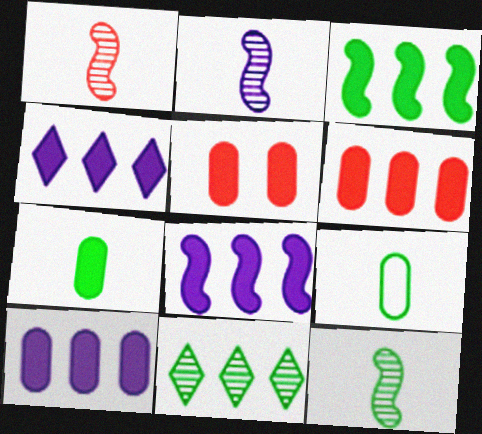[[1, 2, 12], 
[3, 4, 6], 
[4, 8, 10], 
[5, 7, 10]]